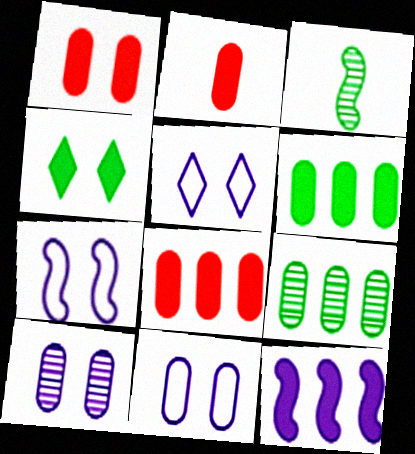[[1, 2, 8], 
[2, 4, 12], 
[2, 9, 11], 
[3, 5, 8], 
[5, 7, 11]]